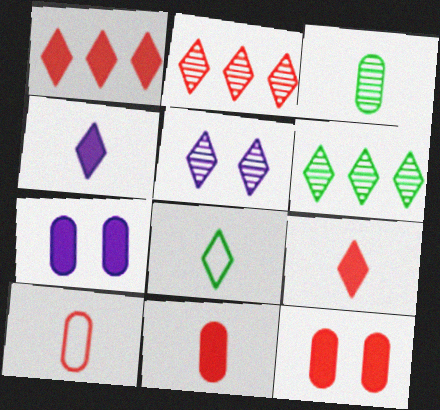[[1, 5, 8]]